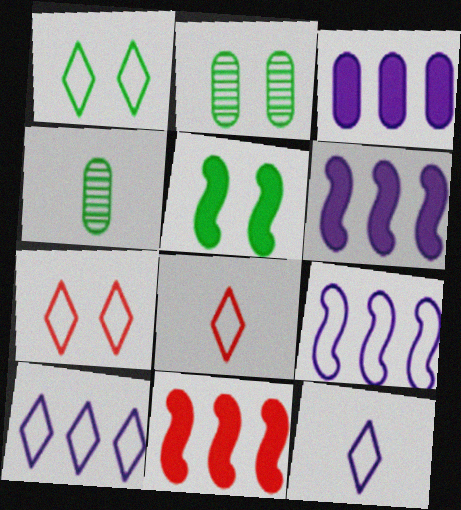[[1, 2, 5], 
[1, 8, 10], 
[2, 6, 8], 
[2, 11, 12], 
[4, 6, 7]]